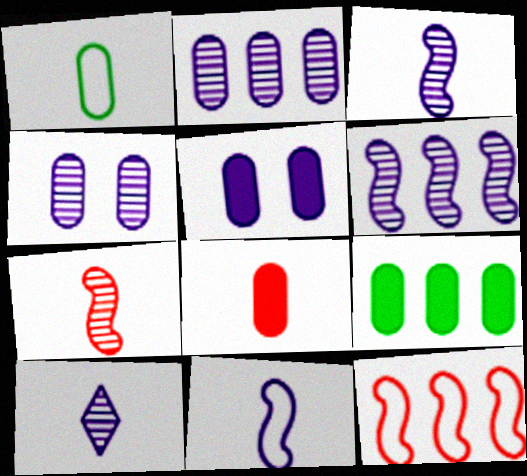[[4, 6, 10], 
[5, 8, 9]]